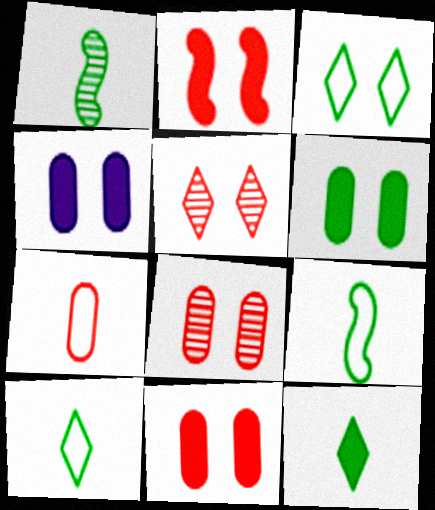[[4, 6, 11]]